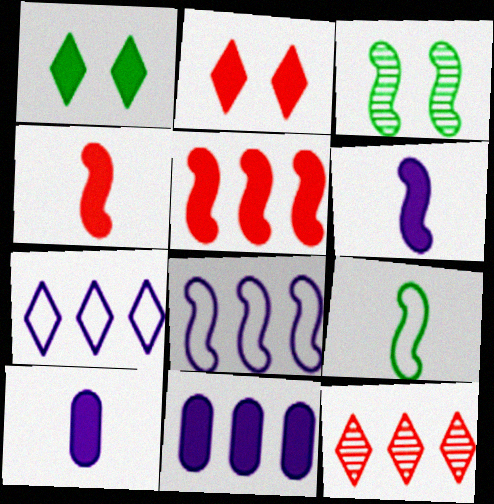[[1, 4, 11], 
[1, 5, 10], 
[3, 4, 8]]